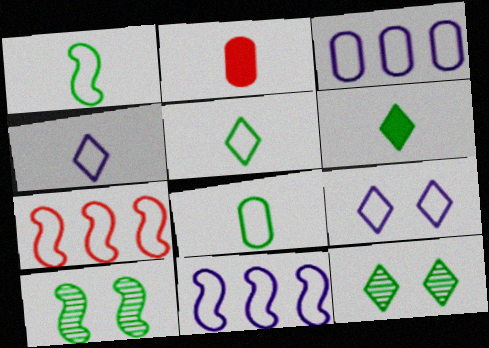[[1, 5, 8], 
[2, 11, 12], 
[7, 8, 9]]